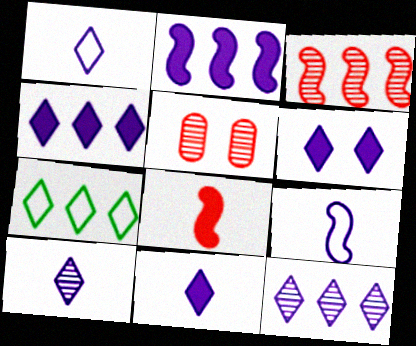[[1, 6, 12], 
[1, 10, 11], 
[4, 6, 11]]